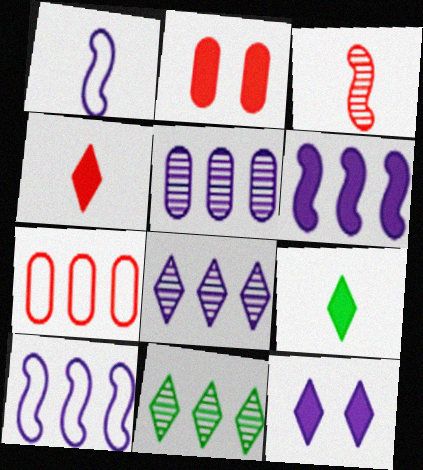[[1, 2, 11], 
[1, 5, 12], 
[2, 6, 9], 
[6, 7, 11]]